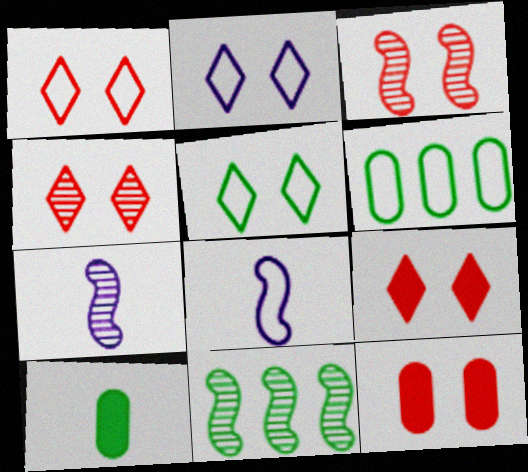[[1, 2, 5], 
[1, 3, 12], 
[1, 4, 9], 
[1, 6, 8], 
[3, 7, 11], 
[5, 10, 11], 
[6, 7, 9]]